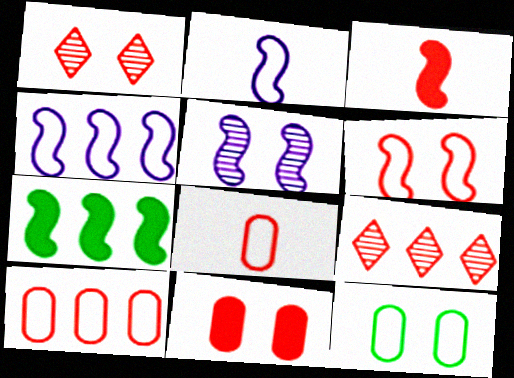[[1, 3, 10], 
[1, 6, 11]]